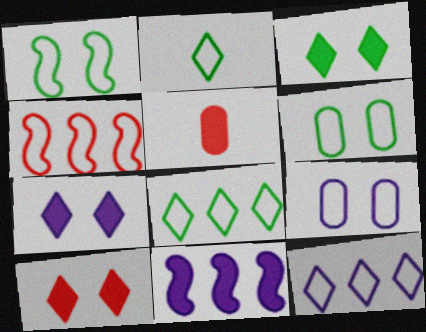[[2, 4, 9], 
[3, 5, 11], 
[3, 7, 10]]